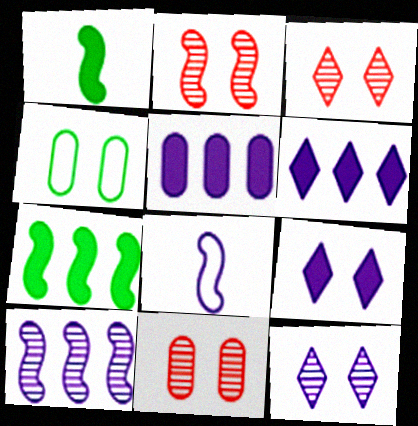[[2, 3, 11], 
[2, 4, 9], 
[2, 7, 8], 
[5, 8, 12]]